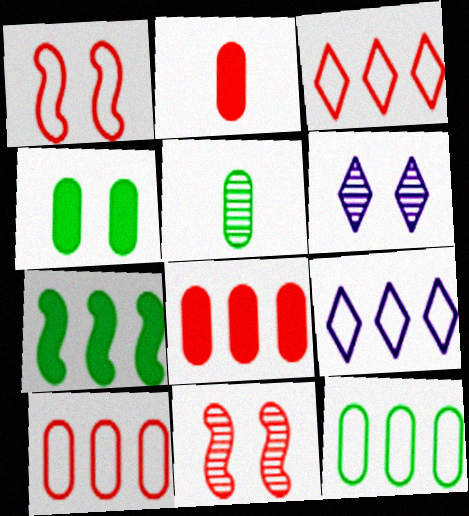[[1, 4, 6], 
[2, 3, 11], 
[4, 5, 12]]